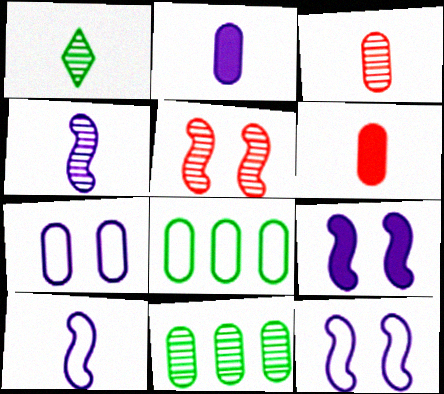[[1, 3, 4], 
[1, 6, 10], 
[6, 7, 11]]